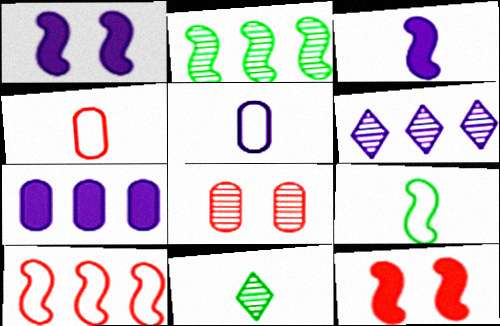[[1, 5, 6], 
[3, 4, 11]]